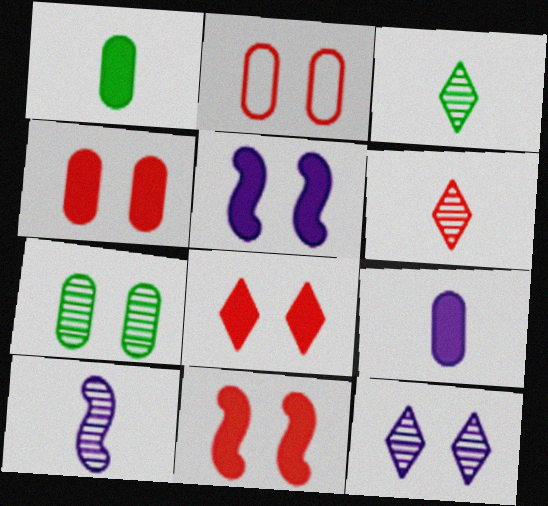[[4, 8, 11]]